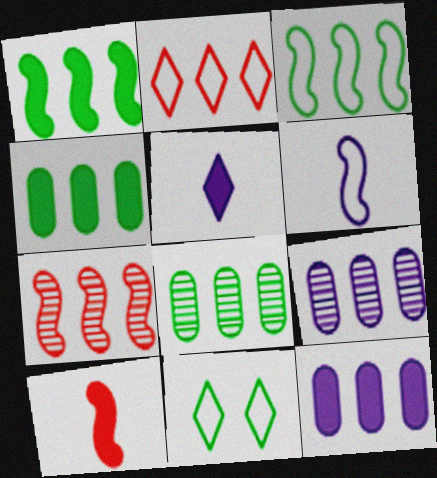[[1, 2, 9], 
[9, 10, 11]]